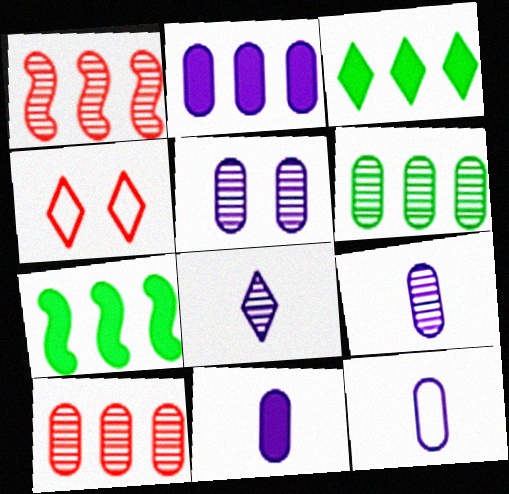[[2, 5, 12], 
[3, 4, 8], 
[4, 7, 9], 
[9, 11, 12]]